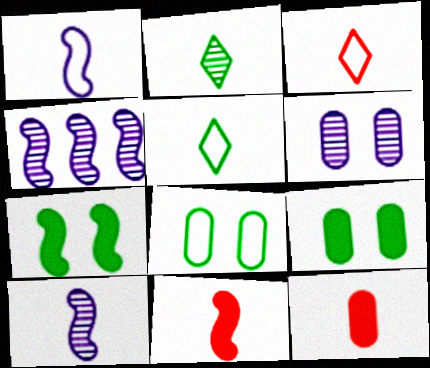[[1, 2, 12], 
[3, 4, 9], 
[5, 10, 12]]